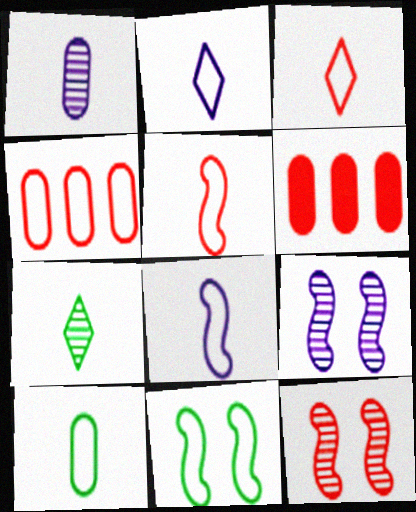[[2, 4, 11], 
[2, 5, 10], 
[3, 6, 12], 
[3, 8, 10]]